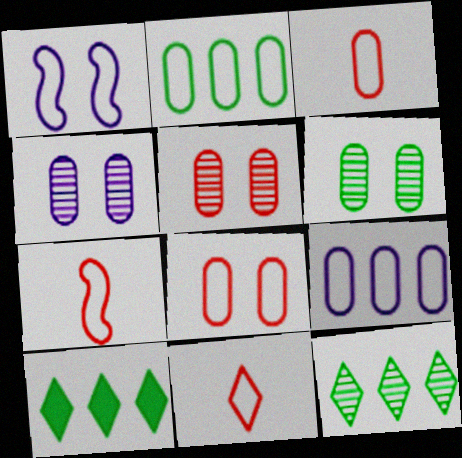[[1, 2, 11], 
[3, 7, 11], 
[4, 5, 6], 
[4, 7, 10]]